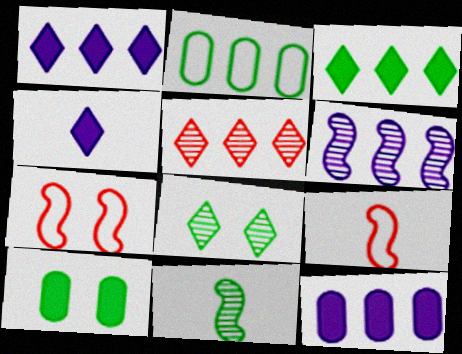[[8, 9, 12]]